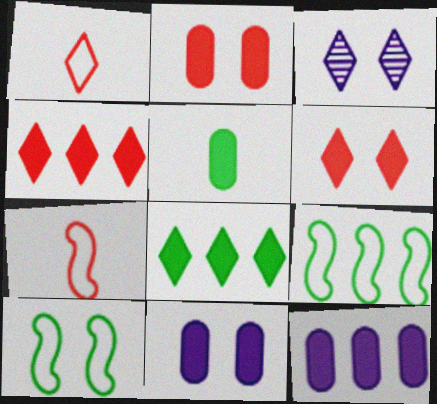[[1, 3, 8], 
[2, 3, 10], 
[2, 5, 12]]